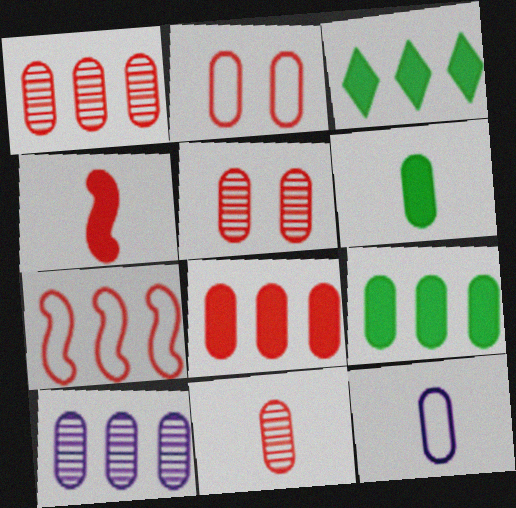[[1, 5, 11], 
[2, 6, 10], 
[2, 8, 11], 
[3, 7, 10], 
[5, 9, 12], 
[6, 11, 12]]